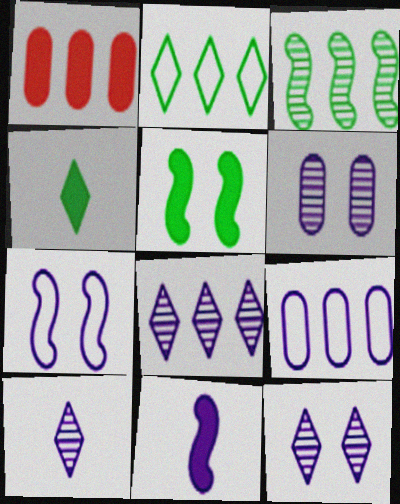[[8, 10, 12], 
[9, 11, 12]]